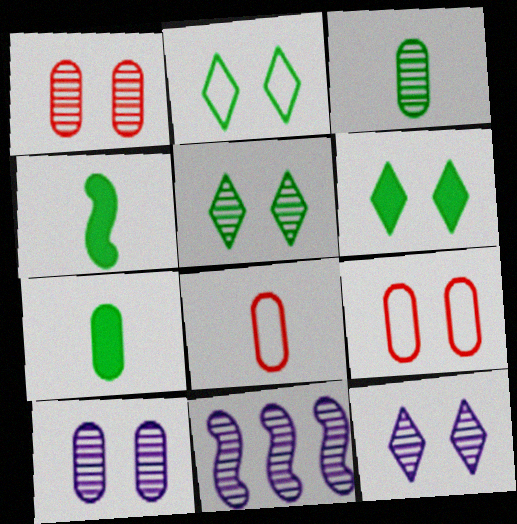[[2, 5, 6], 
[6, 8, 11]]